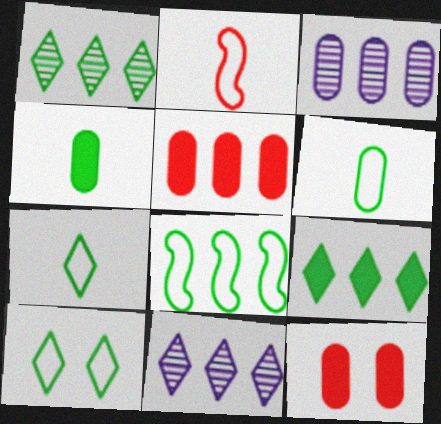[[3, 6, 12], 
[5, 8, 11], 
[6, 8, 10]]